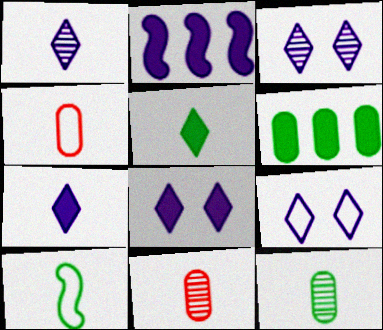[[3, 8, 9], 
[5, 10, 12], 
[7, 10, 11]]